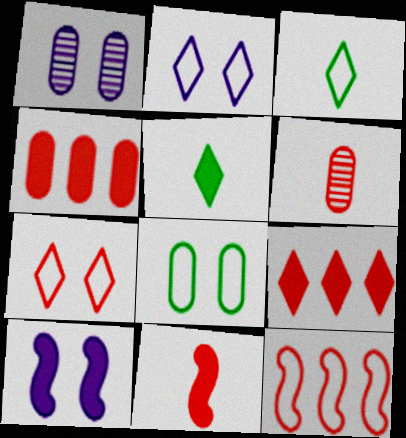[[1, 2, 10], 
[1, 5, 12], 
[4, 5, 10]]